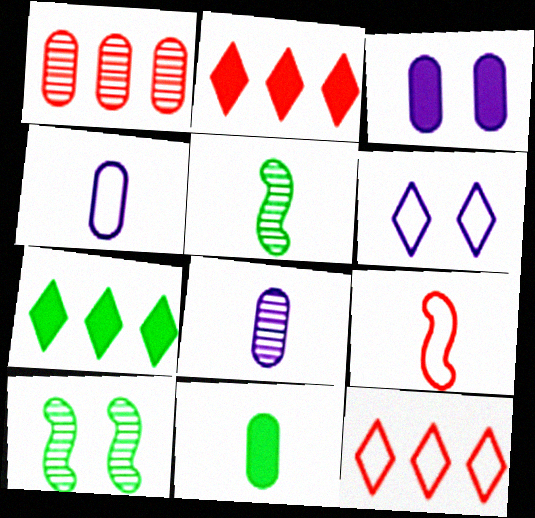[[2, 4, 10], 
[3, 5, 12]]